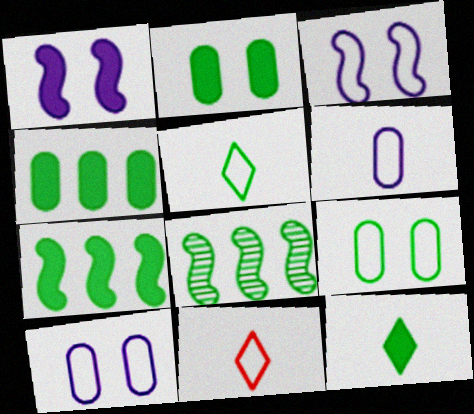[[2, 5, 8], 
[2, 7, 12], 
[8, 9, 12]]